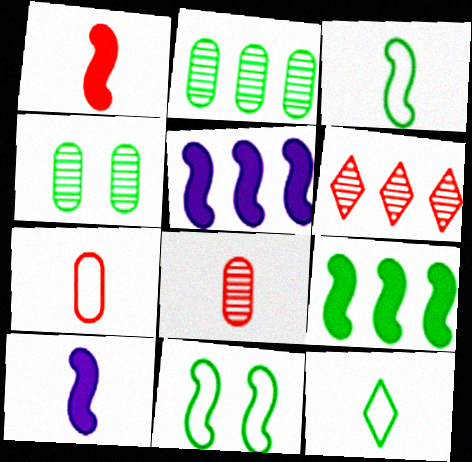[[4, 9, 12], 
[8, 10, 12]]